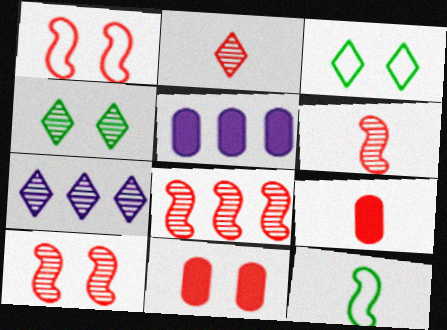[[2, 4, 7], 
[3, 5, 6], 
[6, 8, 10], 
[7, 11, 12]]